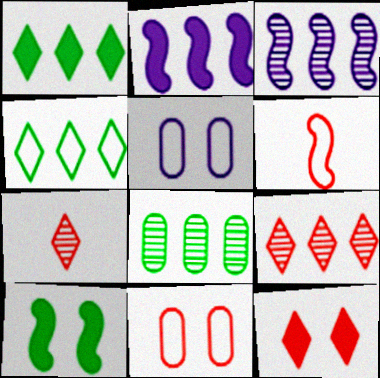[[3, 6, 10], 
[3, 8, 9], 
[4, 5, 6]]